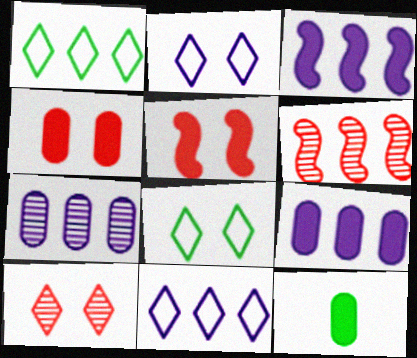[[1, 6, 9], 
[2, 6, 12], 
[3, 7, 11], 
[4, 9, 12]]